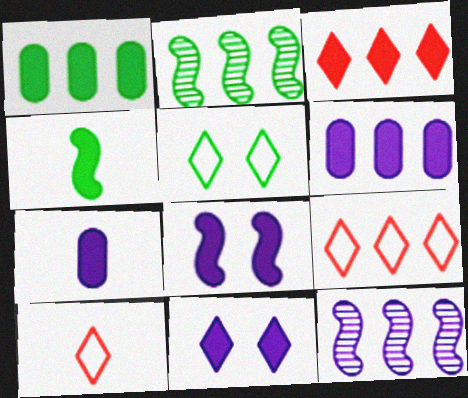[[1, 9, 12], 
[2, 6, 9]]